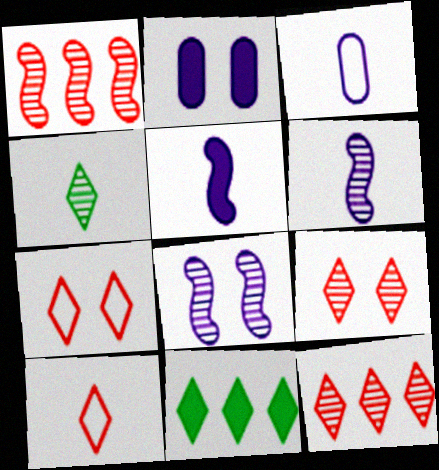[]